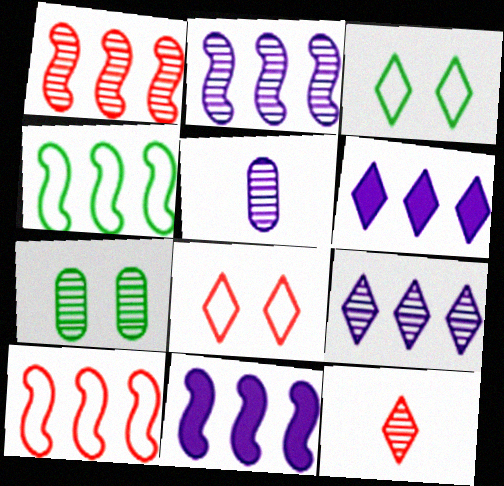[[1, 4, 11], 
[2, 7, 12], 
[3, 6, 12]]